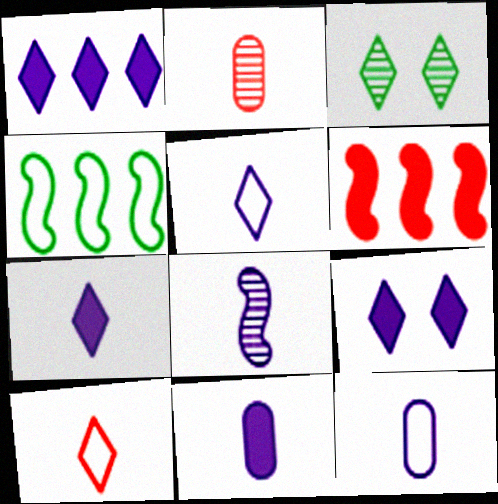[[1, 3, 10], 
[1, 7, 9], 
[2, 4, 9], 
[3, 6, 12], 
[5, 8, 11], 
[7, 8, 12]]